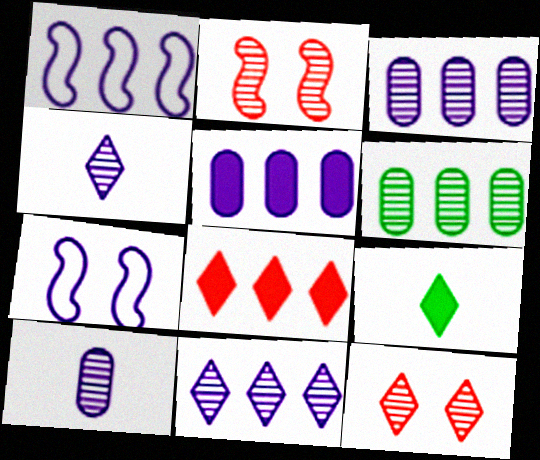[[1, 5, 11], 
[1, 6, 8], 
[2, 4, 6], 
[4, 5, 7]]